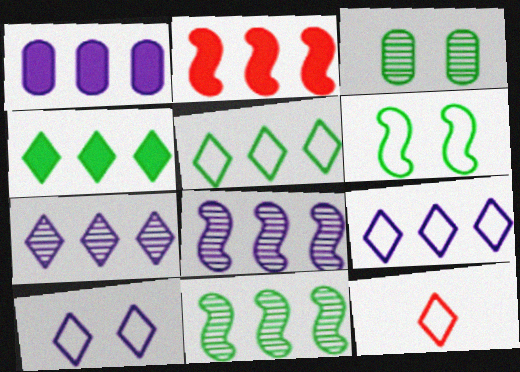[[1, 2, 4], 
[1, 8, 9], 
[5, 10, 12]]